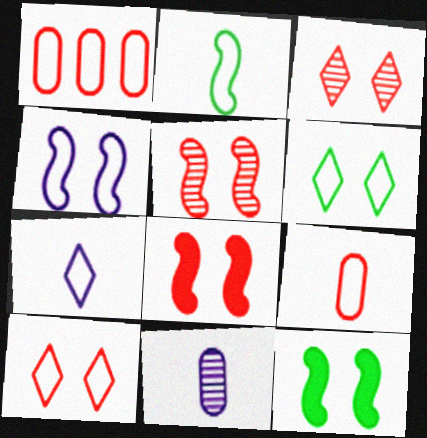[[2, 7, 9], 
[4, 5, 12]]